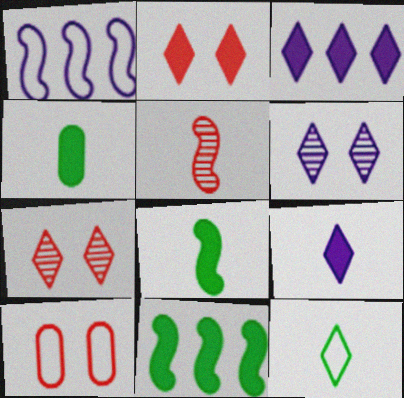[[1, 4, 7], 
[1, 10, 12], 
[3, 7, 12]]